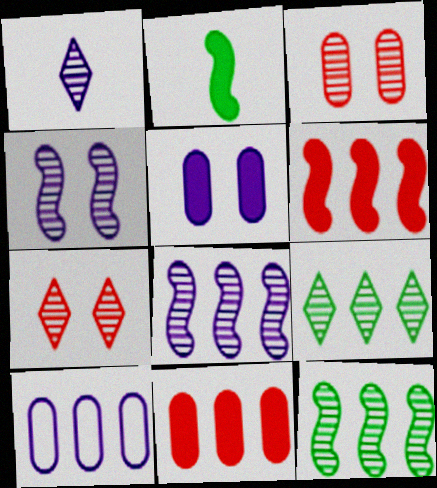[[1, 3, 12], 
[1, 7, 9], 
[2, 7, 10], 
[6, 9, 10]]